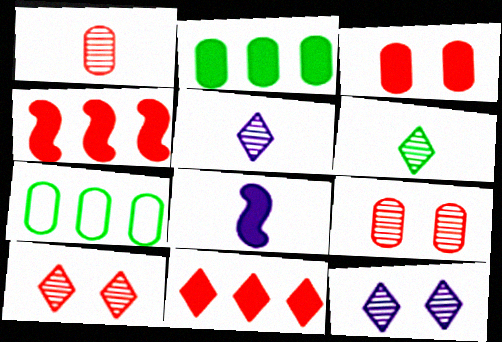[[7, 8, 10]]